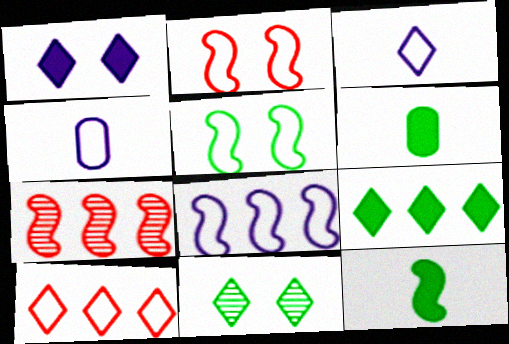[[4, 5, 10]]